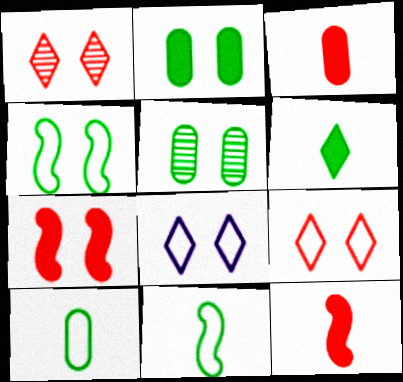[[5, 7, 8]]